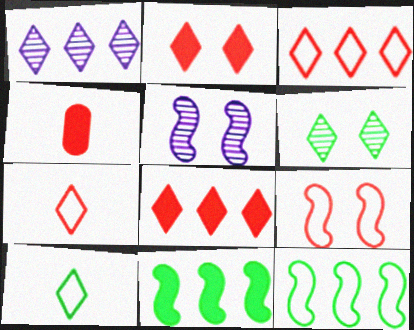[[1, 2, 10]]